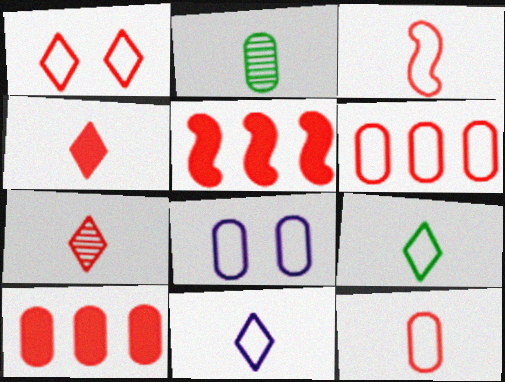[[1, 3, 6], 
[2, 8, 10]]